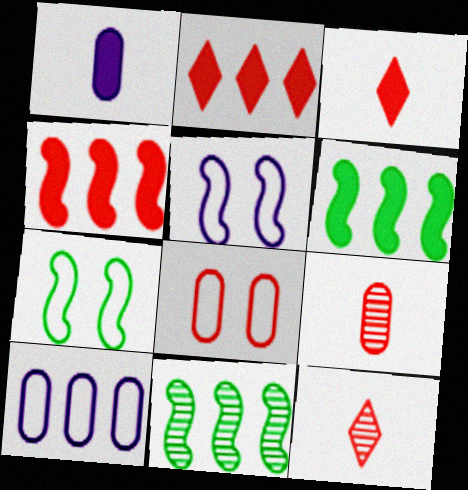[[2, 10, 11], 
[4, 8, 12]]